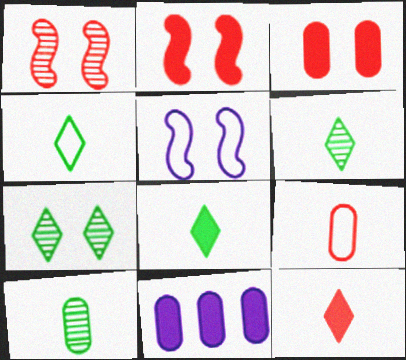[[1, 4, 11], 
[2, 8, 11], 
[3, 5, 7], 
[4, 6, 8]]